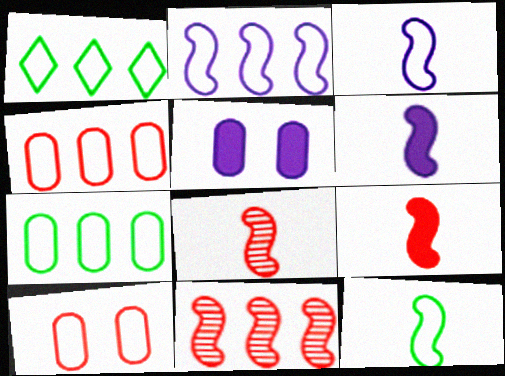[[1, 2, 4], 
[1, 3, 10], 
[1, 5, 8], 
[6, 8, 12]]